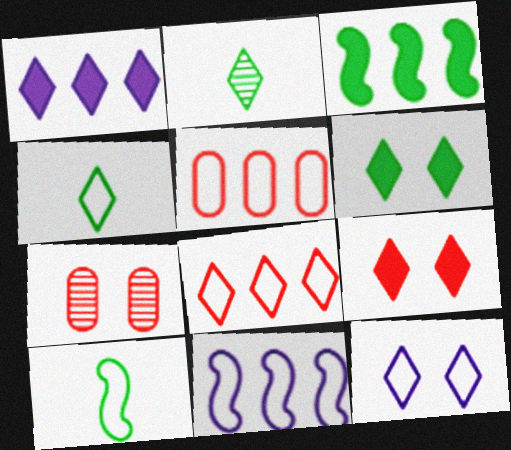[[1, 7, 10], 
[4, 8, 12], 
[5, 10, 12]]